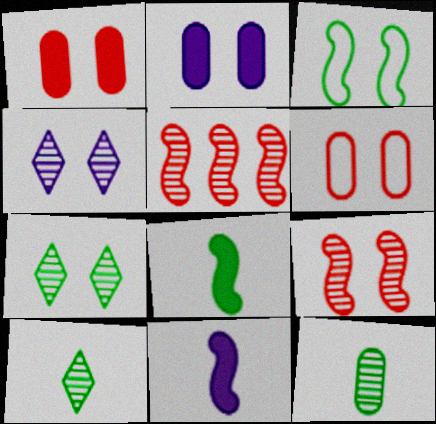[[1, 3, 4], 
[3, 5, 11], 
[4, 5, 12]]